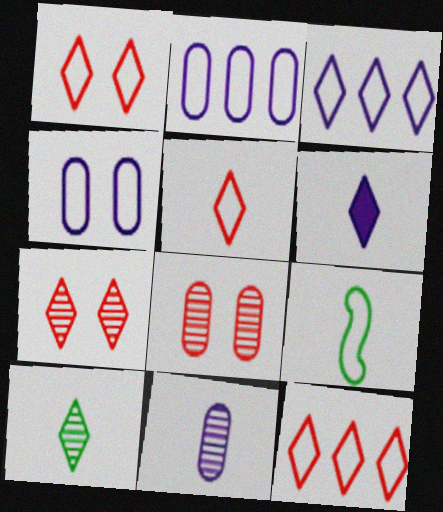[[1, 2, 9], 
[1, 5, 12], 
[4, 9, 12], 
[5, 6, 10]]